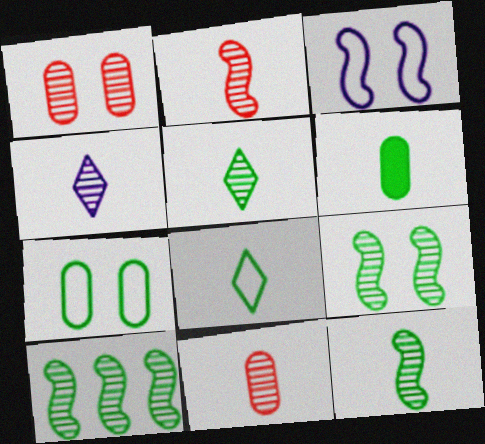[[1, 4, 10], 
[4, 11, 12], 
[6, 8, 12], 
[9, 10, 12]]